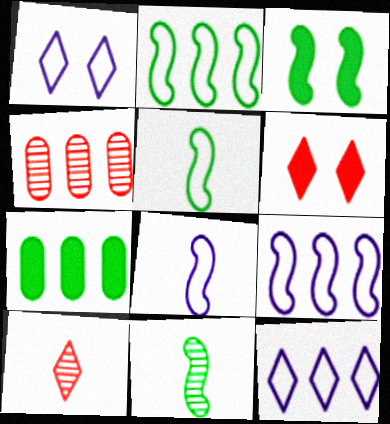[[2, 3, 11]]